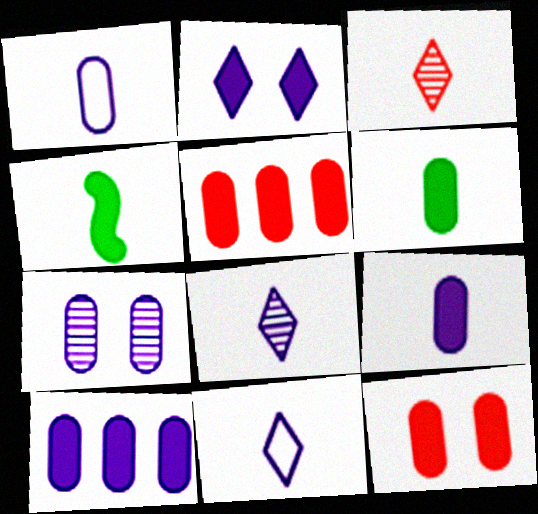[[1, 3, 4], 
[1, 7, 10], 
[2, 4, 5], 
[6, 10, 12]]